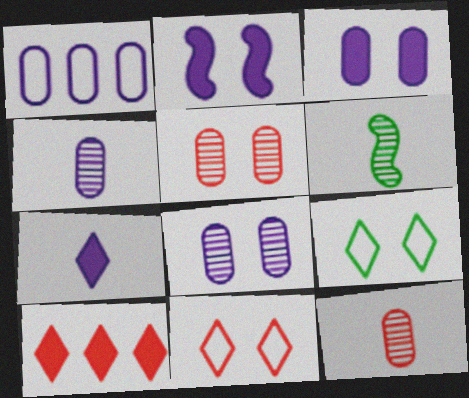[[1, 3, 4], 
[2, 5, 9]]